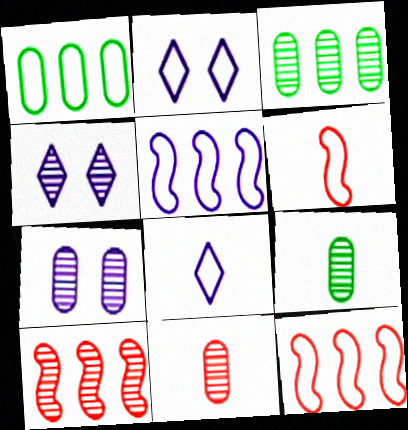[[1, 2, 6], 
[3, 7, 11], 
[4, 9, 10]]